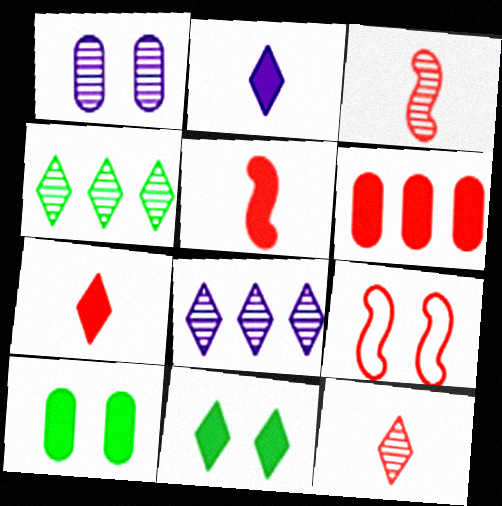[[1, 3, 4], 
[1, 9, 11], 
[6, 9, 12]]